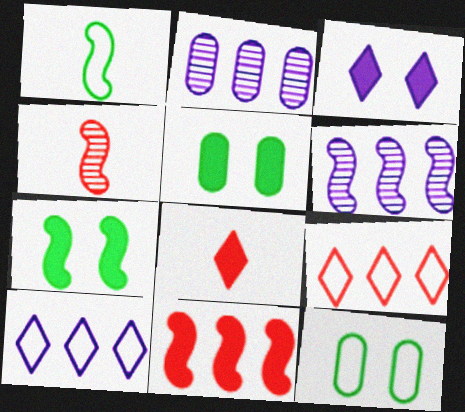[[4, 5, 10], 
[6, 8, 12]]